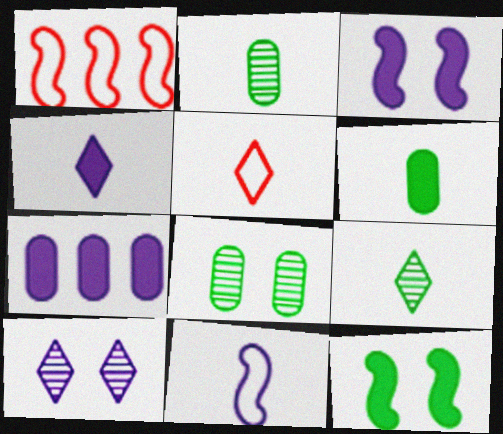[[1, 4, 8], 
[1, 6, 10], 
[3, 4, 7], 
[4, 5, 9], 
[7, 10, 11]]